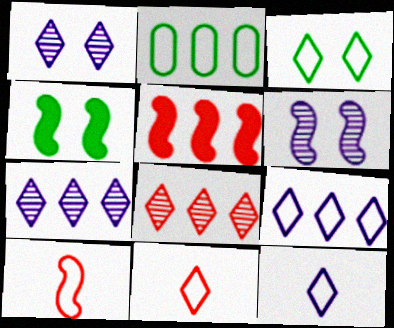[[2, 5, 7], 
[3, 9, 11]]